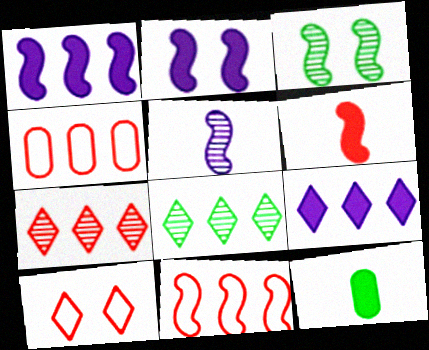[[1, 4, 8]]